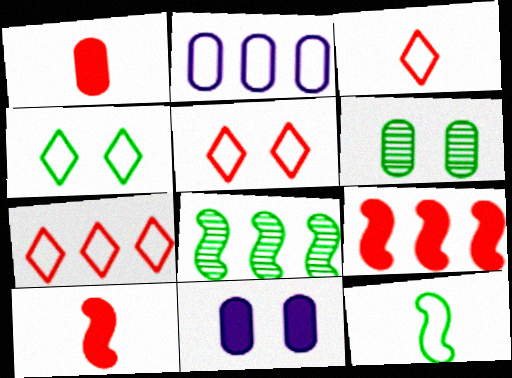[[1, 2, 6], 
[2, 5, 12], 
[3, 5, 7], 
[3, 8, 11]]